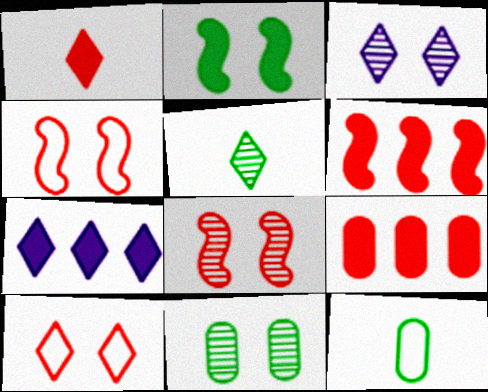[[3, 6, 12], 
[3, 8, 11], 
[5, 7, 10], 
[7, 8, 12]]